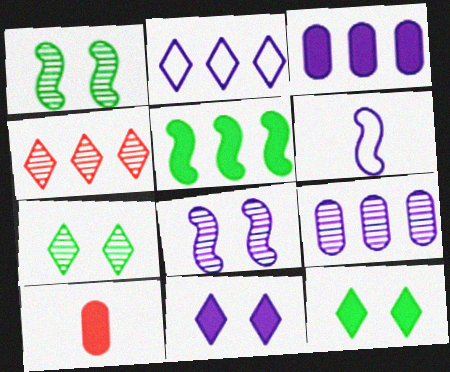[[1, 2, 10], 
[5, 10, 11], 
[6, 9, 11]]